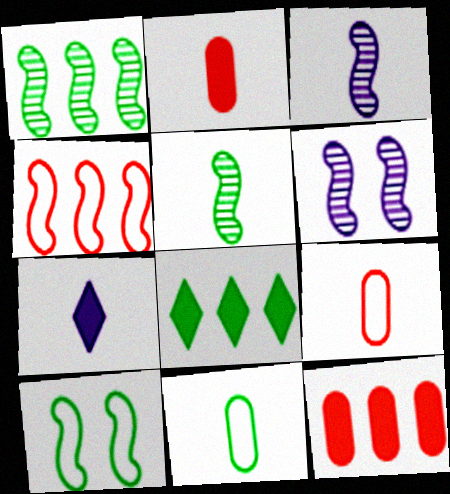[[5, 7, 9], 
[6, 8, 9]]